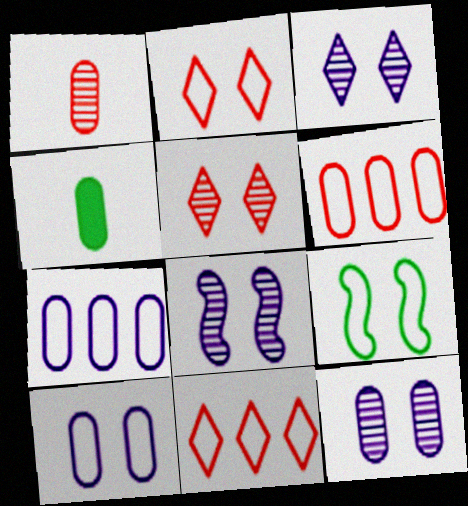[[2, 9, 10], 
[3, 8, 12], 
[4, 6, 12], 
[4, 8, 11]]